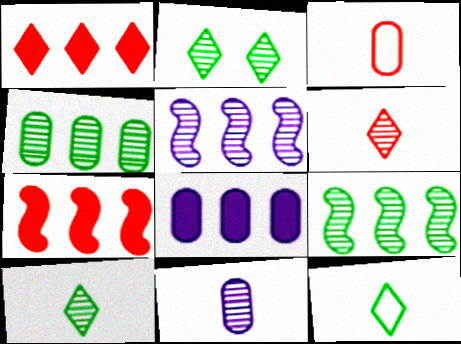[]